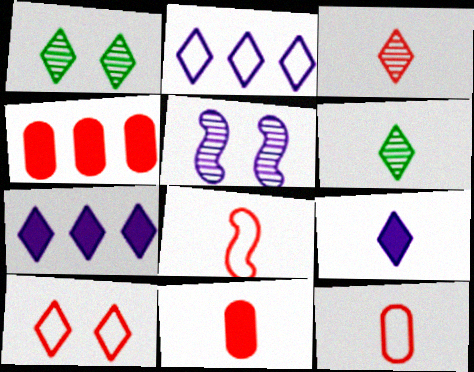[[3, 8, 11], 
[6, 7, 10]]